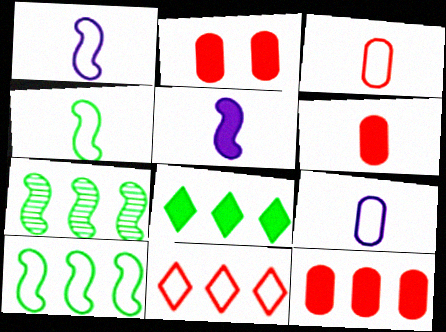[[2, 5, 8], 
[2, 6, 12]]